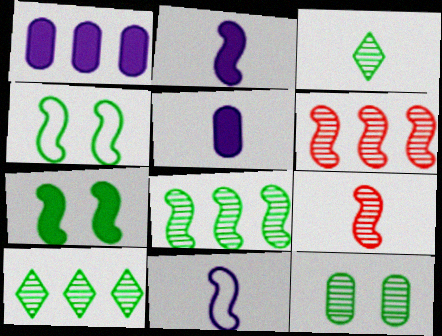[[2, 4, 6], 
[3, 8, 12], 
[6, 7, 11]]